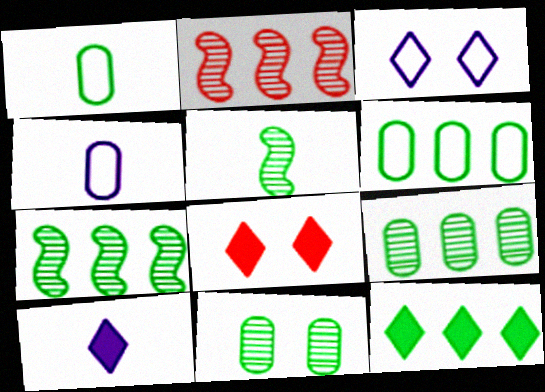[[4, 7, 8], 
[6, 7, 12], 
[8, 10, 12]]